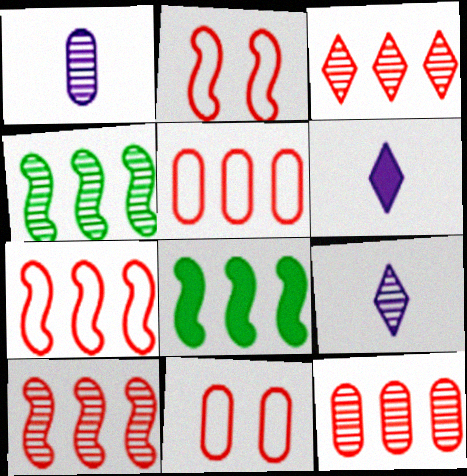[[3, 10, 12], 
[4, 6, 11], 
[8, 9, 11]]